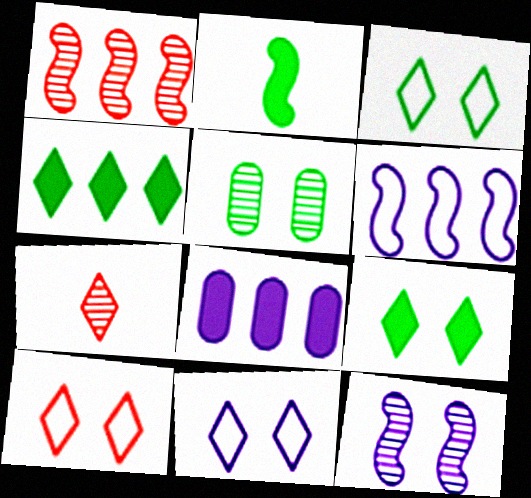[[3, 10, 11], 
[4, 7, 11]]